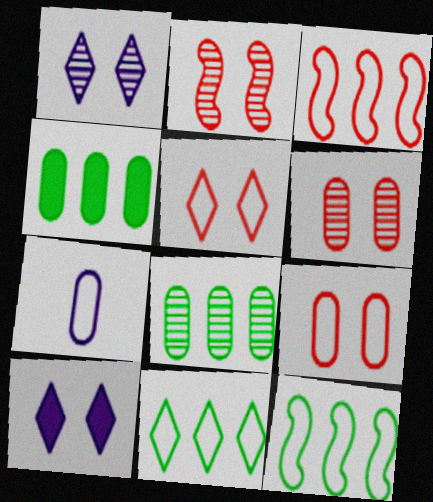[[4, 6, 7], 
[5, 7, 12]]